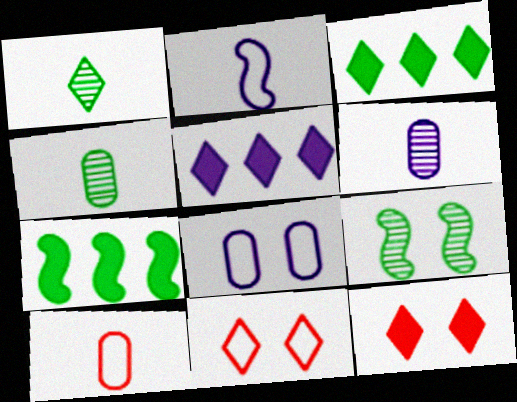[[1, 5, 11], 
[5, 9, 10], 
[6, 7, 11], 
[8, 9, 12]]